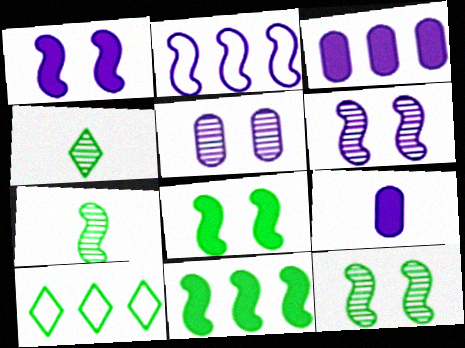[]